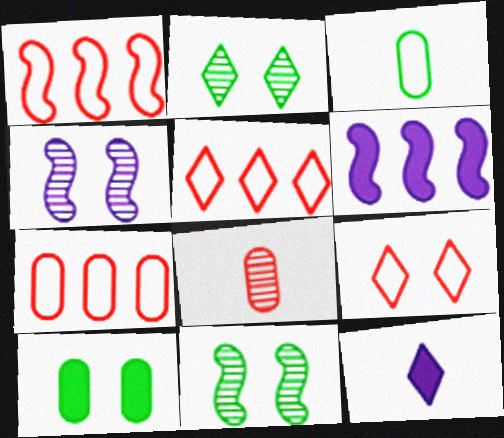[[1, 5, 7], 
[2, 5, 12], 
[4, 9, 10], 
[7, 11, 12]]